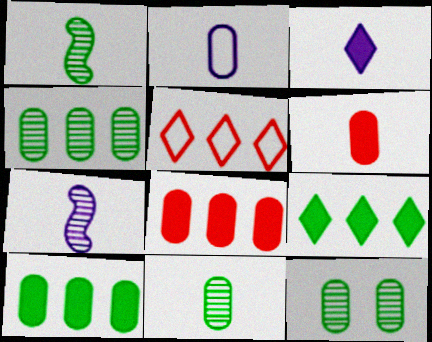[[2, 3, 7], 
[2, 6, 11], 
[2, 8, 12], 
[4, 11, 12]]